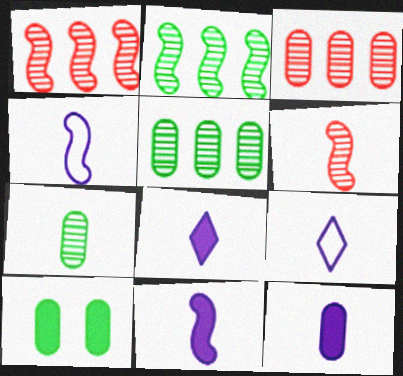[[1, 9, 10], 
[8, 11, 12]]